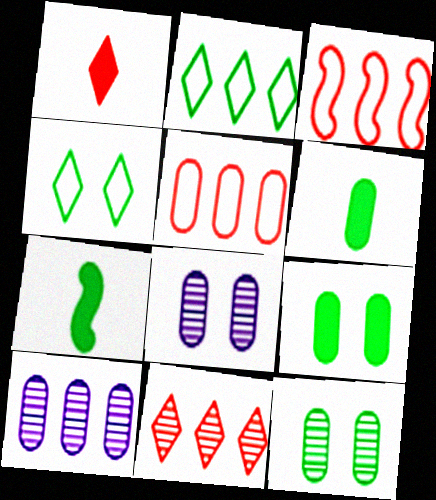[[2, 7, 12], 
[5, 6, 8]]